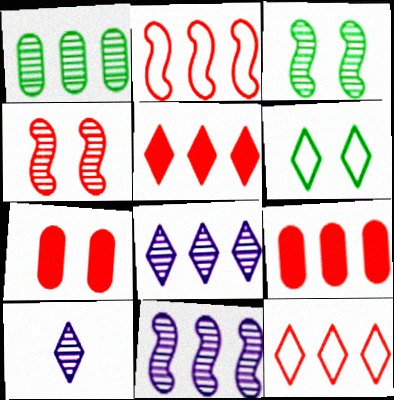[[1, 4, 10], 
[5, 6, 10]]